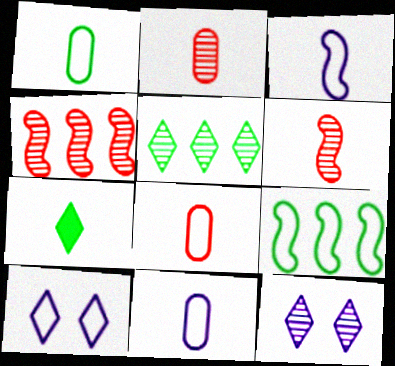[[1, 8, 11], 
[2, 3, 7], 
[6, 7, 11], 
[8, 9, 10]]